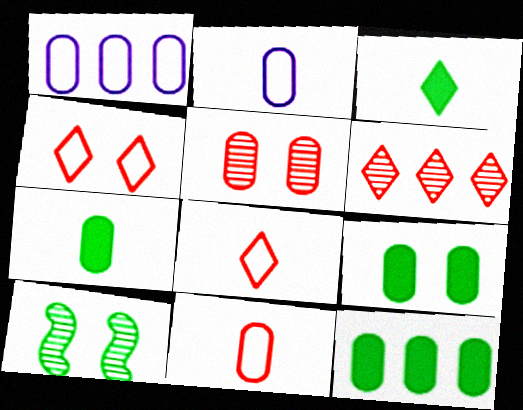[[1, 5, 7], 
[2, 5, 12], 
[7, 9, 12]]